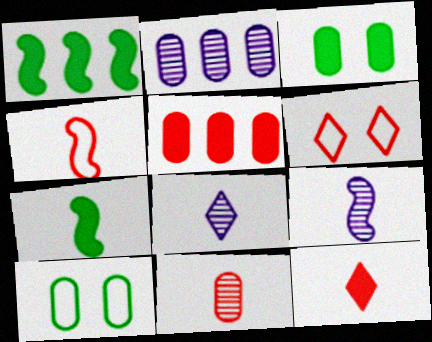[[2, 6, 7], 
[4, 7, 9], 
[4, 11, 12]]